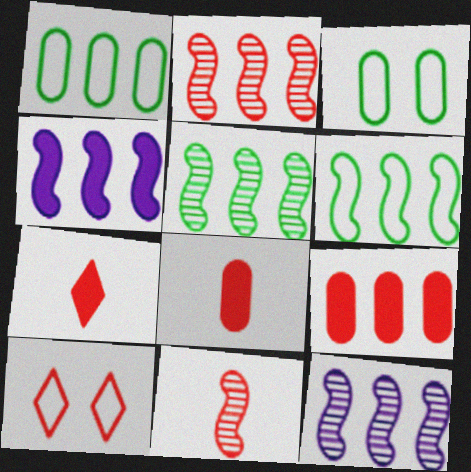[[2, 4, 6], 
[2, 5, 12], 
[2, 8, 10], 
[3, 7, 12], 
[9, 10, 11]]